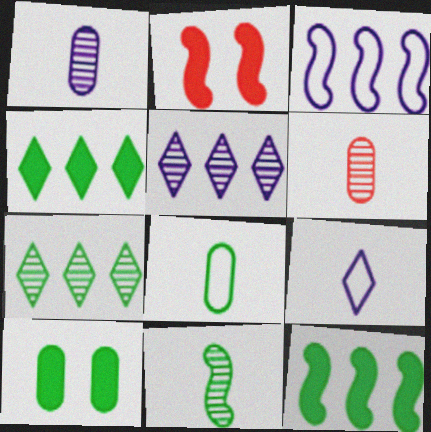[[2, 3, 11], 
[2, 5, 8]]